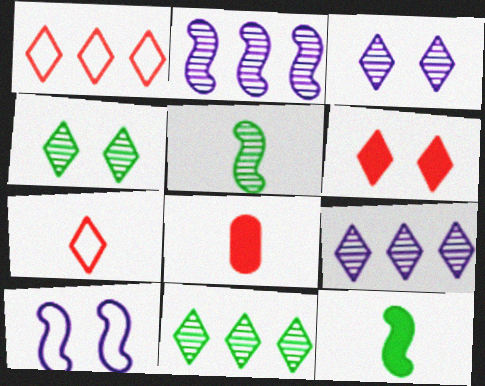[[8, 10, 11]]